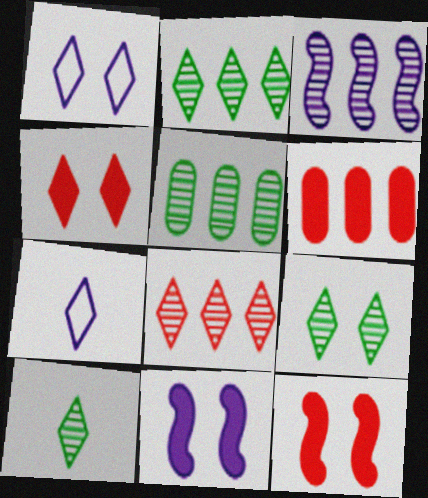[[1, 4, 9], 
[2, 4, 7], 
[2, 9, 10], 
[3, 5, 8], 
[5, 7, 12]]